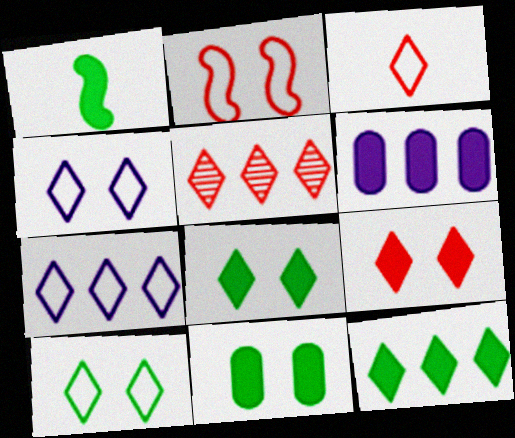[[1, 6, 9], 
[1, 11, 12], 
[3, 5, 9], 
[3, 7, 10], 
[5, 7, 12]]